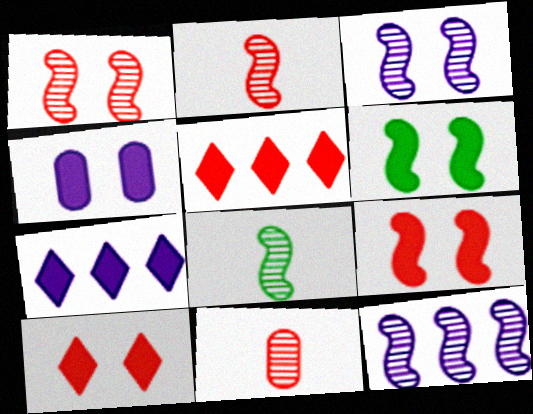[[1, 8, 12], 
[4, 6, 10]]